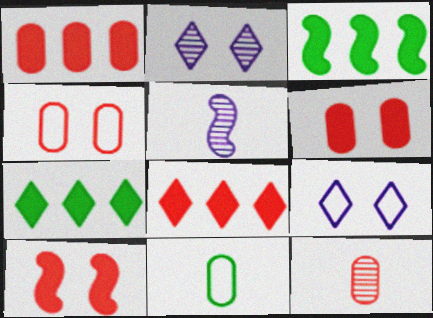[[1, 4, 12], 
[3, 9, 12], 
[4, 5, 7]]